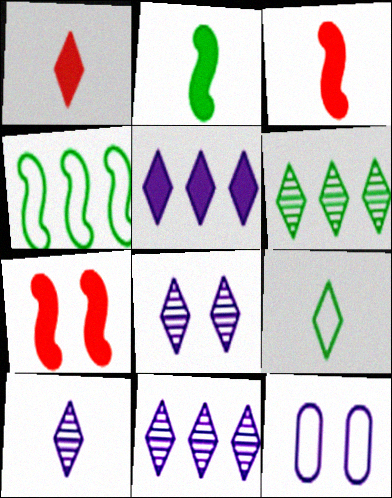[[1, 9, 10], 
[3, 6, 12], 
[8, 10, 11]]